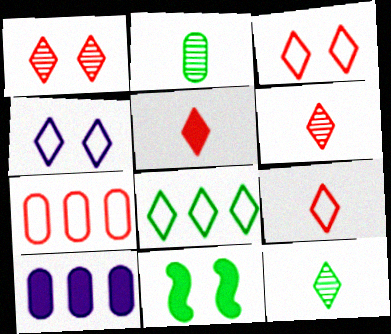[[2, 8, 11], 
[4, 8, 9], 
[5, 6, 9], 
[5, 10, 11]]